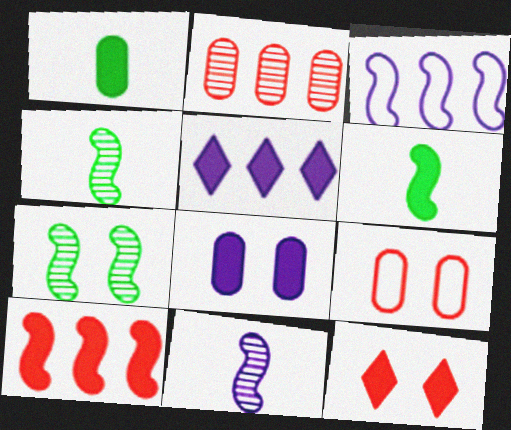[[4, 5, 9]]